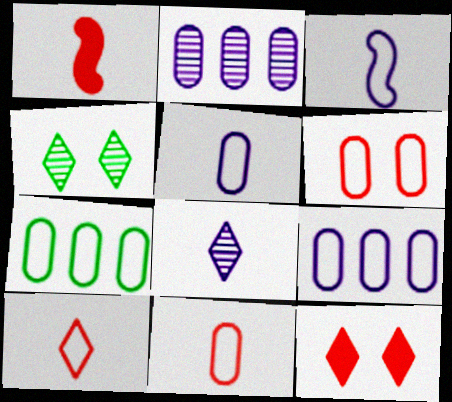[[1, 4, 9], 
[5, 6, 7]]